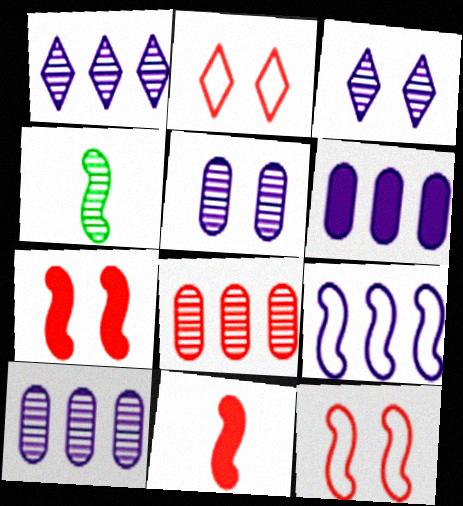[[1, 6, 9], 
[2, 4, 6], 
[2, 8, 11], 
[3, 4, 8], 
[4, 7, 9]]